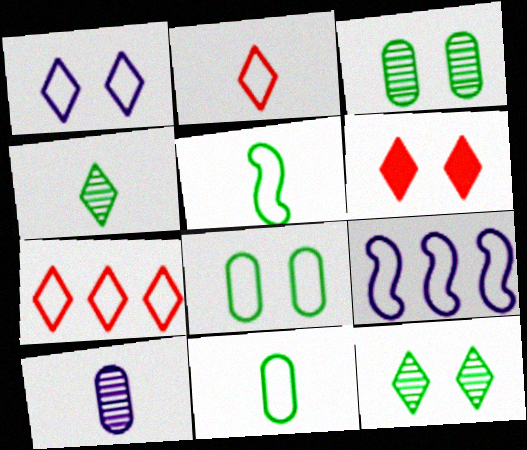[[1, 6, 12], 
[2, 8, 9]]